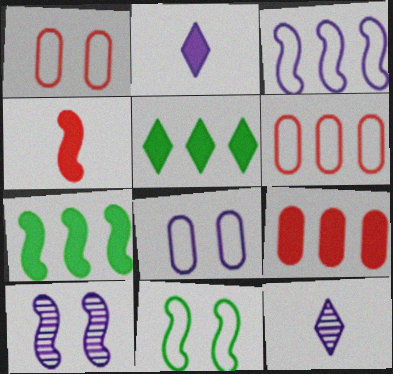[[1, 7, 12], 
[9, 11, 12]]